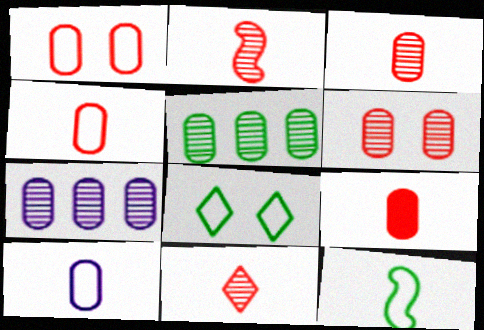[[2, 3, 11], 
[3, 4, 9]]